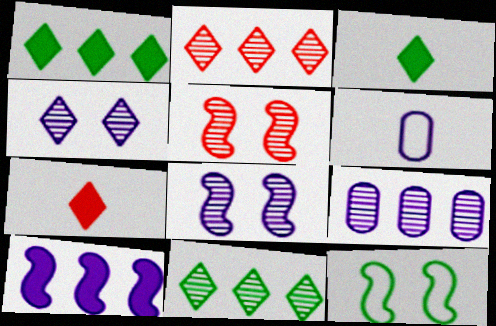[[1, 5, 6], 
[4, 6, 10], 
[7, 9, 12]]